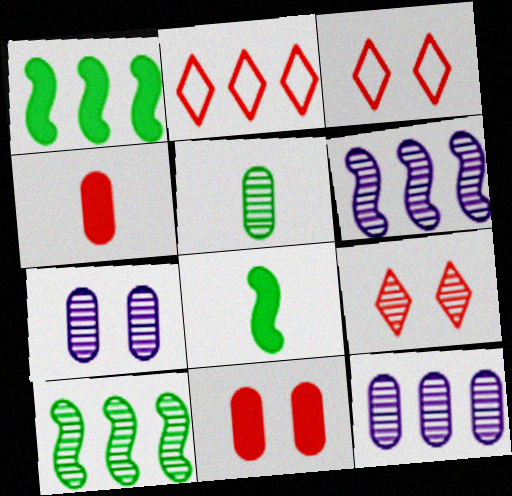[[1, 2, 12], 
[2, 7, 8], 
[3, 8, 12], 
[5, 6, 9]]